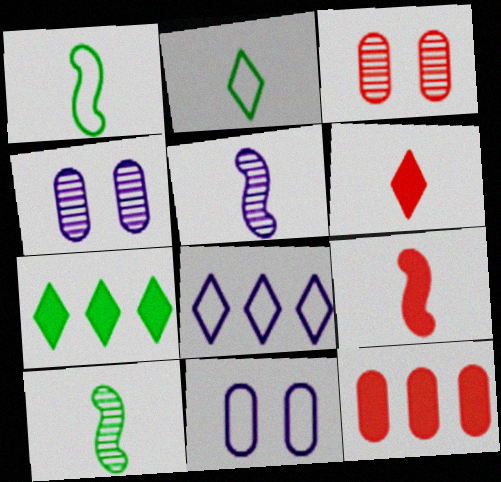[[1, 5, 9]]